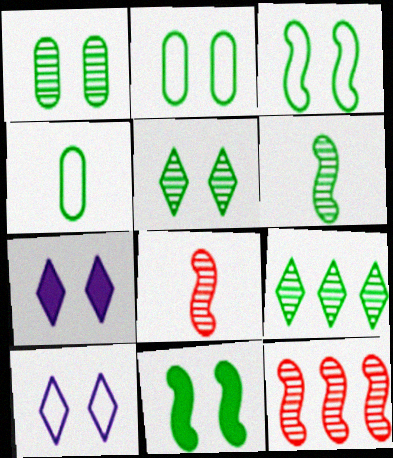[[1, 6, 9], 
[2, 5, 11], 
[4, 7, 12], 
[4, 9, 11]]